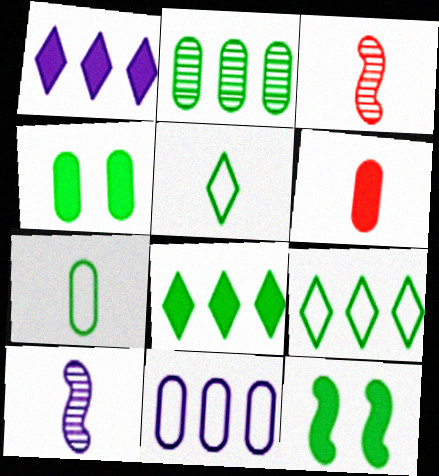[[1, 6, 12], 
[2, 4, 7], 
[2, 5, 12], 
[5, 6, 10]]